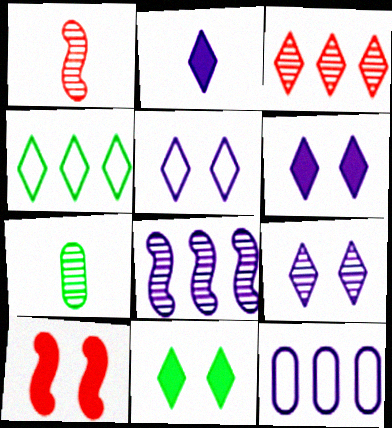[[1, 11, 12], 
[5, 6, 9]]